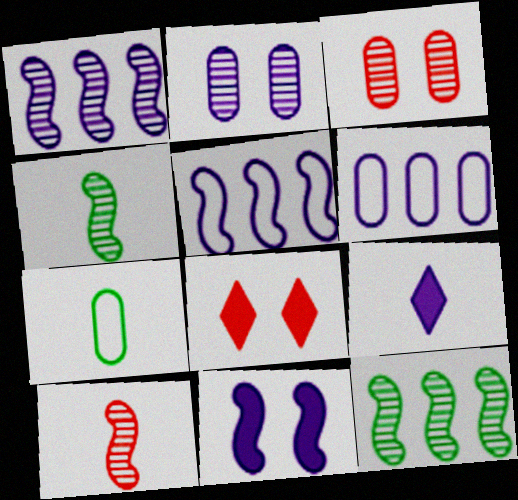[[1, 7, 8], 
[2, 5, 9], 
[4, 6, 8], 
[7, 9, 10]]